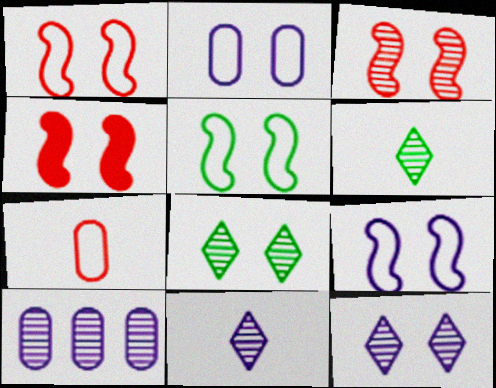[[1, 3, 4], 
[1, 5, 9], 
[2, 4, 8], 
[3, 6, 10]]